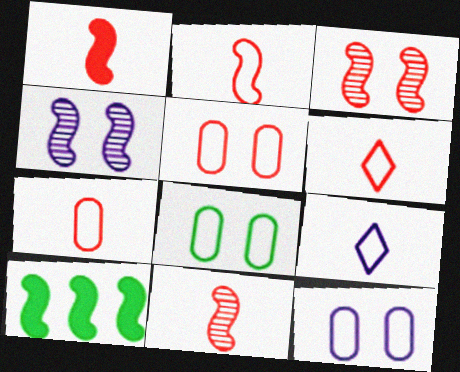[[1, 2, 11], 
[2, 4, 10], 
[2, 6, 7], 
[5, 8, 12]]